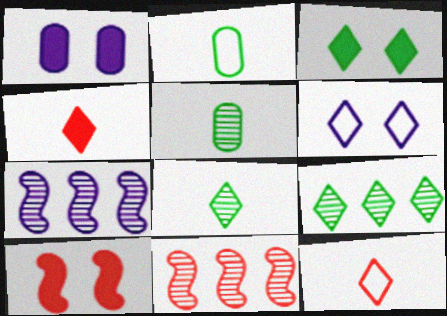[[1, 3, 10], 
[4, 6, 9]]